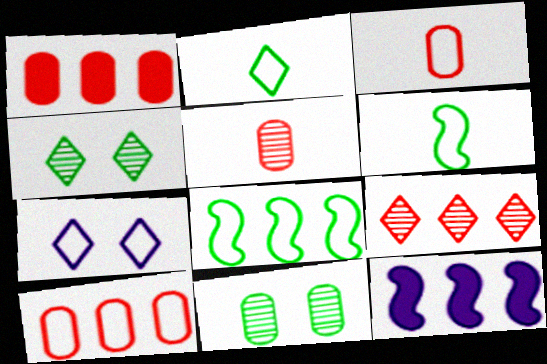[[3, 4, 12], 
[3, 7, 8], 
[6, 7, 10]]